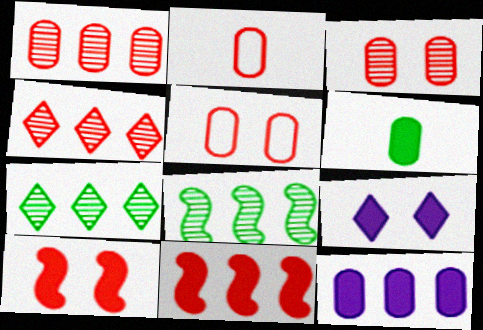[[2, 4, 10], 
[2, 8, 9], 
[6, 9, 11]]